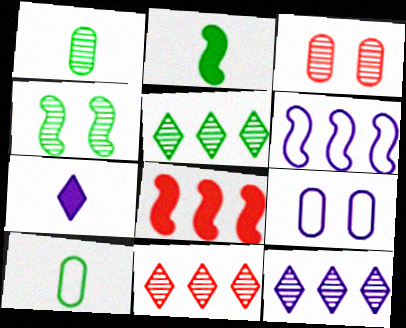[[1, 4, 5], 
[2, 9, 11], 
[5, 11, 12]]